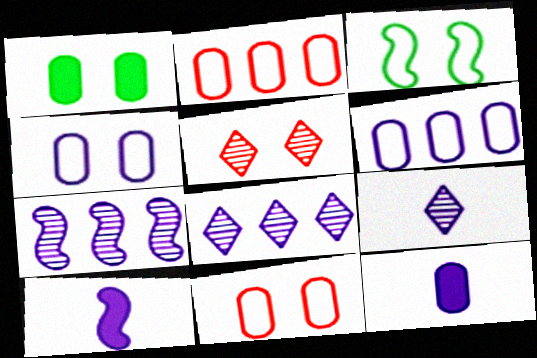[[4, 8, 10]]